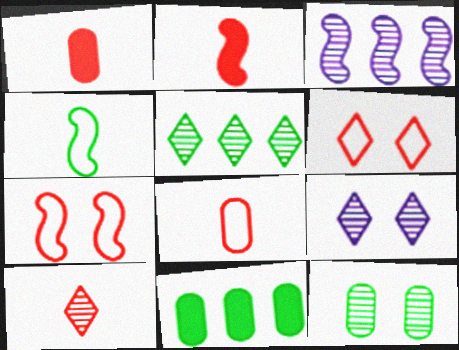[[2, 8, 10], 
[3, 10, 12], 
[5, 9, 10]]